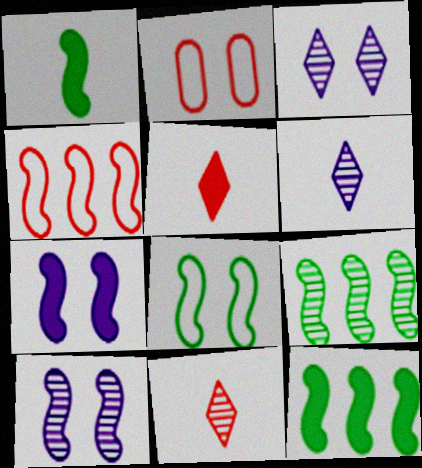[[1, 4, 10], 
[1, 8, 9], 
[2, 6, 12]]